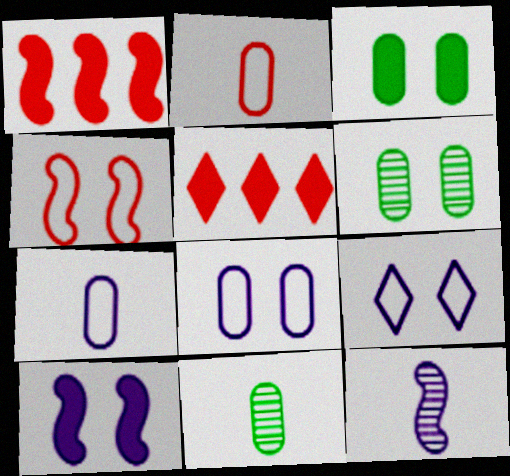[[1, 9, 11]]